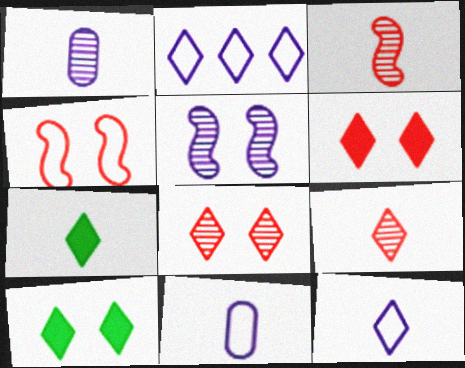[[2, 7, 8], 
[2, 9, 10], 
[3, 7, 11], 
[7, 9, 12]]